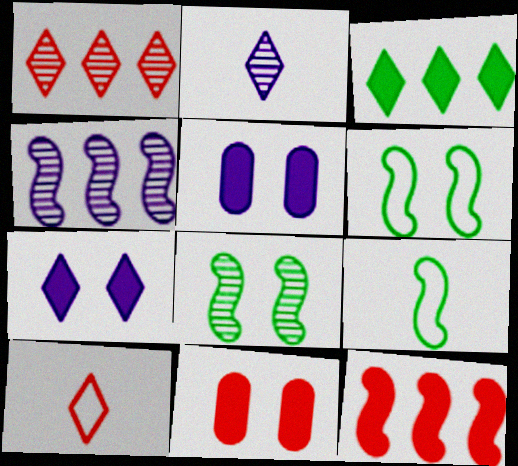[[1, 5, 9]]